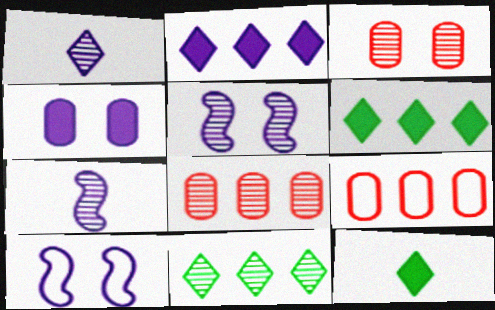[[3, 7, 11], 
[5, 9, 12], 
[8, 10, 12]]